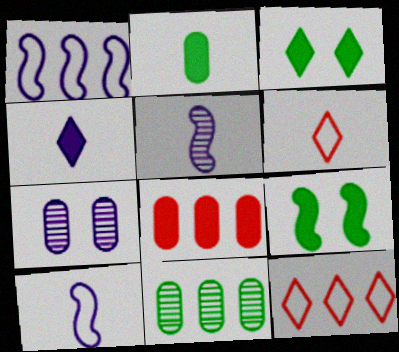[[1, 4, 7], 
[2, 5, 6], 
[4, 8, 9]]